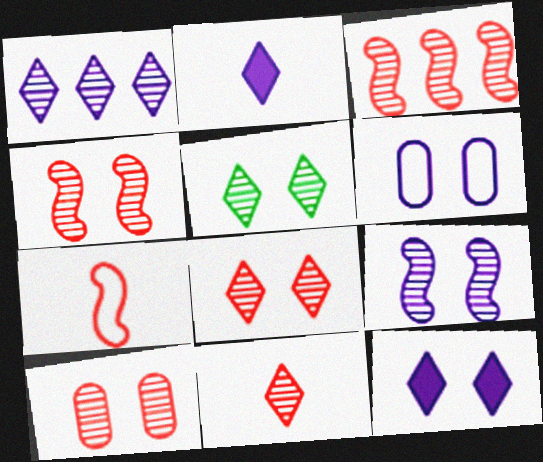[[1, 5, 11], 
[3, 10, 11], 
[4, 8, 10], 
[5, 9, 10], 
[6, 9, 12]]